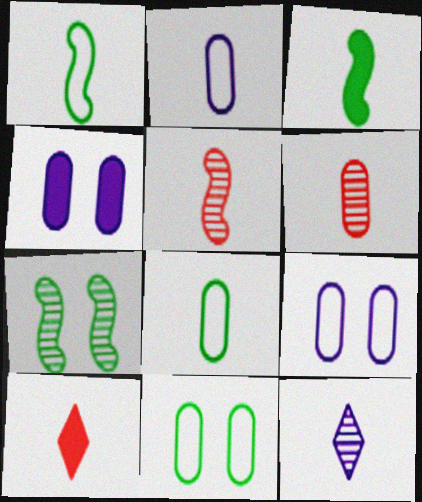[]